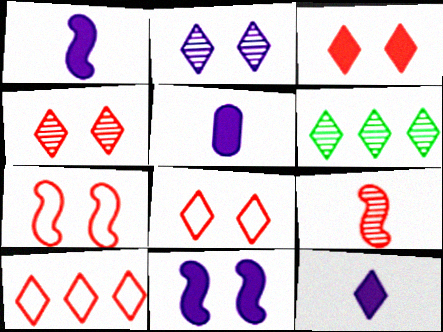[[1, 5, 12], 
[3, 4, 8], 
[5, 6, 7], 
[6, 8, 12]]